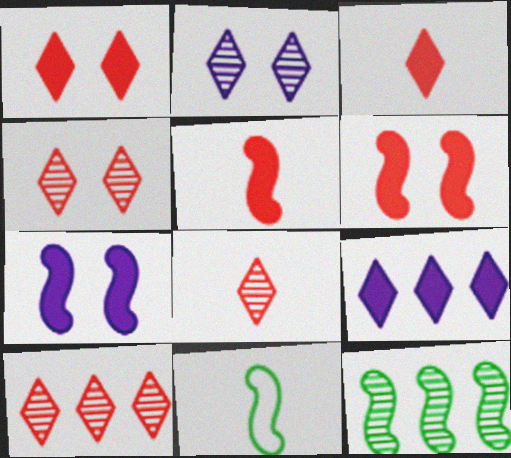[[4, 8, 10]]